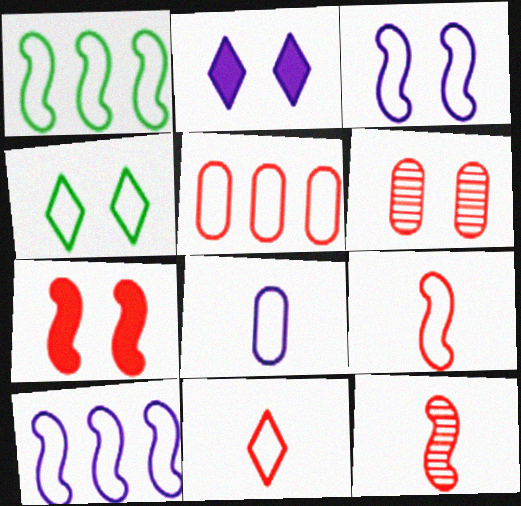[[1, 3, 9]]